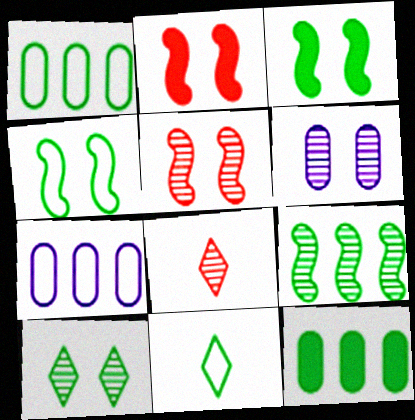[[1, 4, 11], 
[3, 7, 8], 
[5, 6, 10], 
[6, 8, 9]]